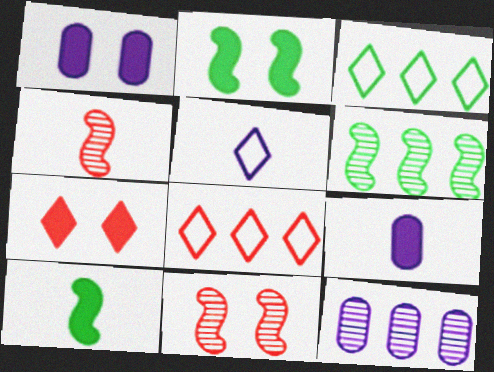[[1, 2, 7], 
[1, 3, 4], 
[3, 9, 11]]